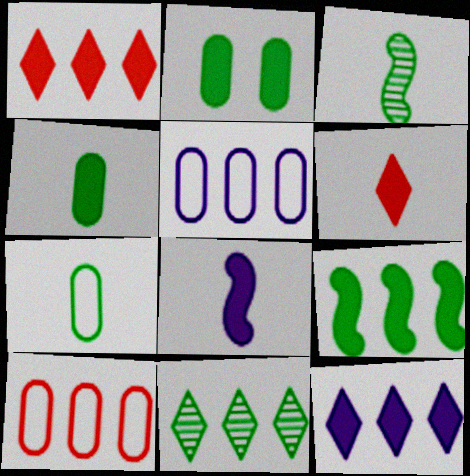[[1, 2, 8], 
[4, 6, 8]]